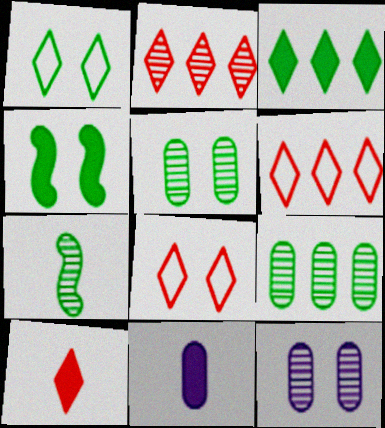[[1, 4, 5], 
[2, 7, 12], 
[2, 8, 10], 
[4, 8, 12]]